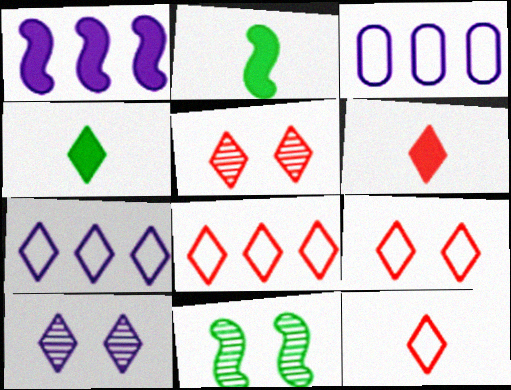[[2, 3, 5], 
[3, 6, 11], 
[4, 5, 7], 
[4, 8, 10], 
[5, 6, 8], 
[8, 9, 12]]